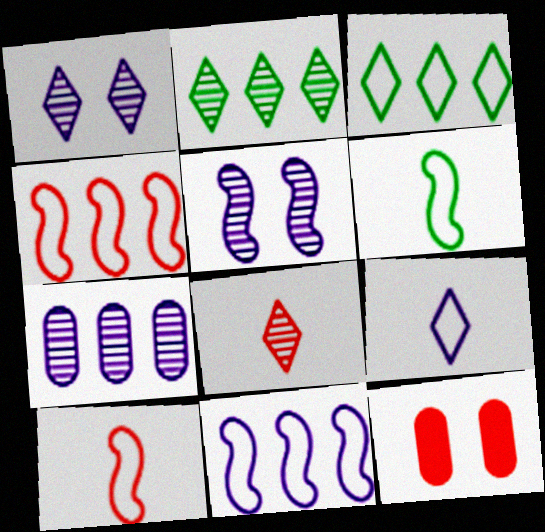[[1, 2, 8], 
[4, 8, 12]]